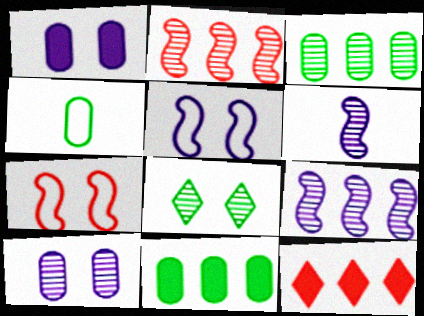[[1, 7, 8]]